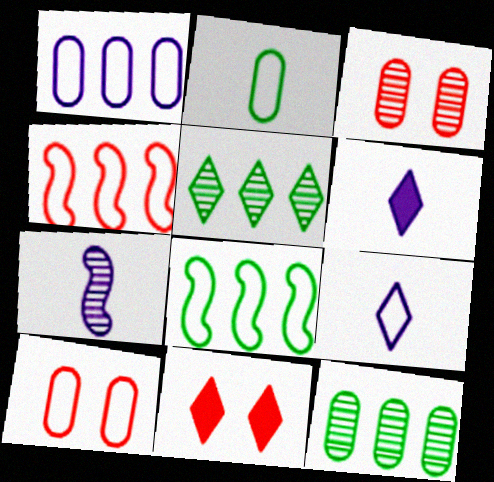[[1, 2, 10], 
[3, 5, 7], 
[3, 6, 8], 
[5, 9, 11], 
[8, 9, 10]]